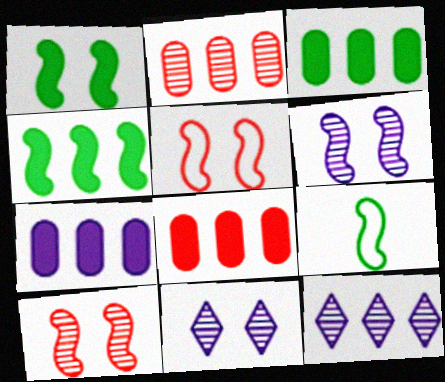[[1, 5, 6], 
[3, 7, 8], 
[8, 9, 11]]